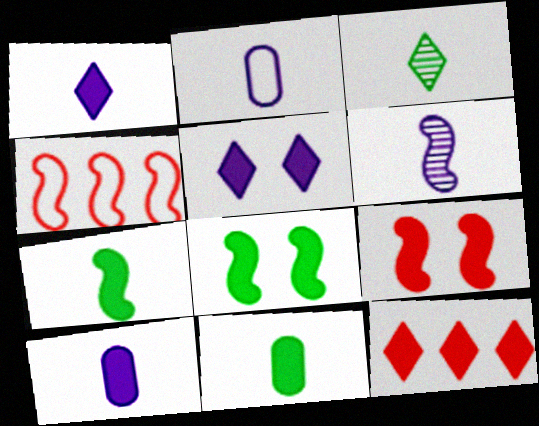[[1, 2, 6], 
[4, 6, 8], 
[8, 10, 12]]